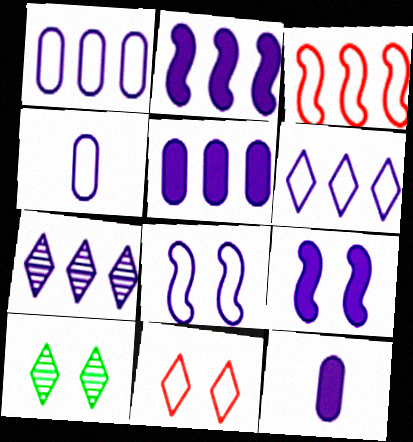[[1, 2, 7], 
[3, 10, 12], 
[4, 6, 8], 
[4, 7, 9], 
[7, 8, 12]]